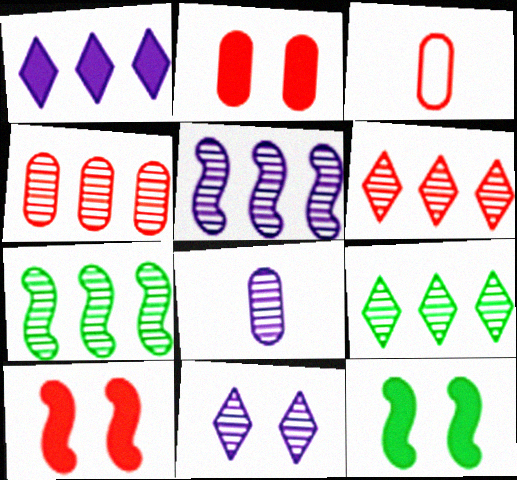[[2, 3, 4], 
[3, 6, 10], 
[4, 5, 9], 
[5, 8, 11]]